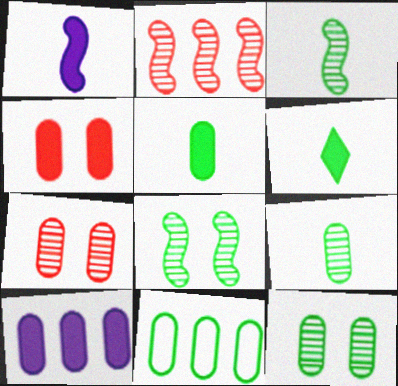[[4, 5, 10], 
[5, 11, 12], 
[6, 8, 11]]